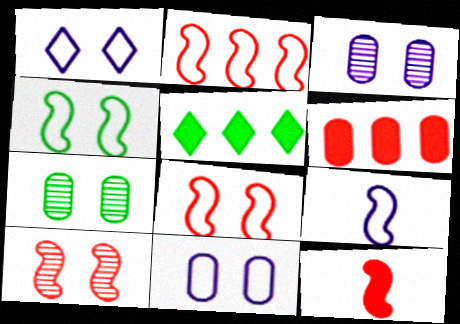[[2, 4, 9], 
[2, 10, 12]]